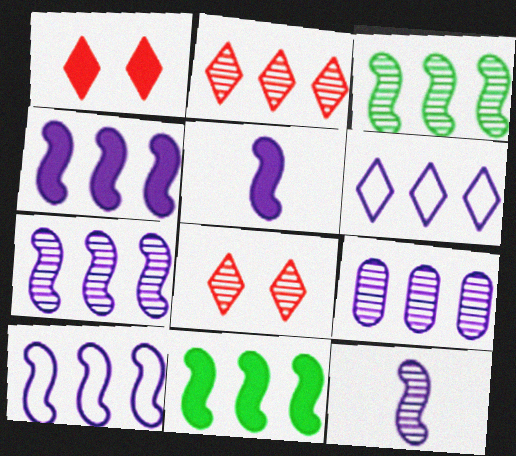[[2, 3, 9], 
[4, 6, 9], 
[4, 7, 10]]